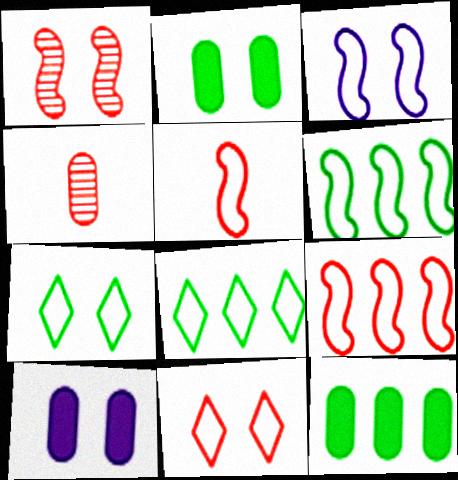[[1, 7, 10], 
[3, 5, 6]]